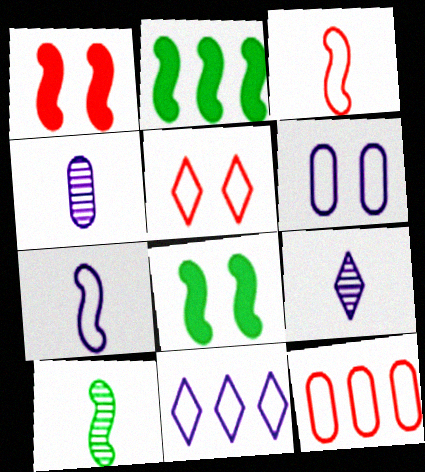[[2, 4, 5], 
[3, 5, 12], 
[6, 7, 11], 
[8, 9, 12]]